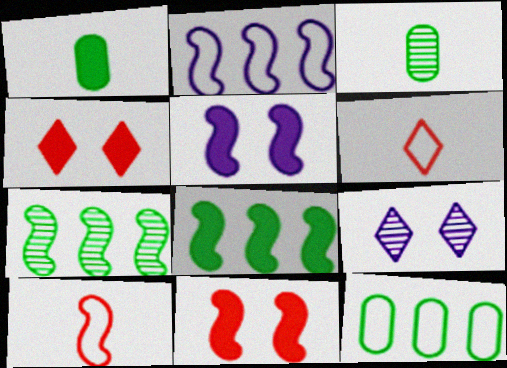[[2, 3, 4], 
[5, 7, 10]]